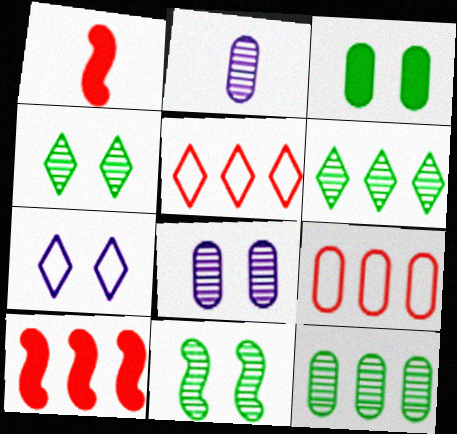[[1, 7, 12], 
[2, 3, 9]]